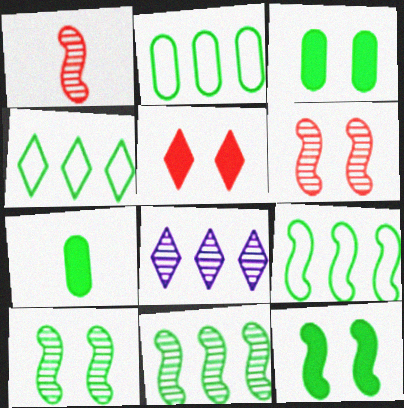[[2, 4, 9], 
[4, 7, 10]]